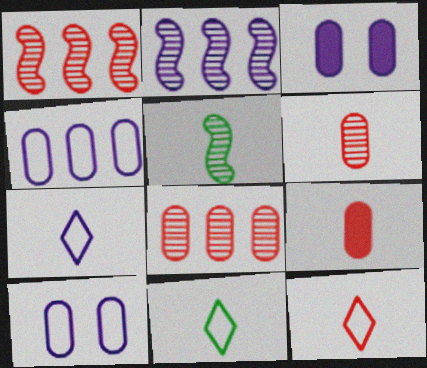[[1, 3, 11], 
[2, 3, 7], 
[5, 7, 9], 
[7, 11, 12]]